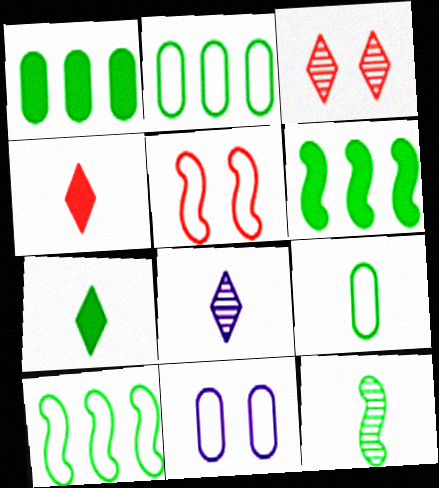[[1, 5, 8], 
[7, 9, 12]]